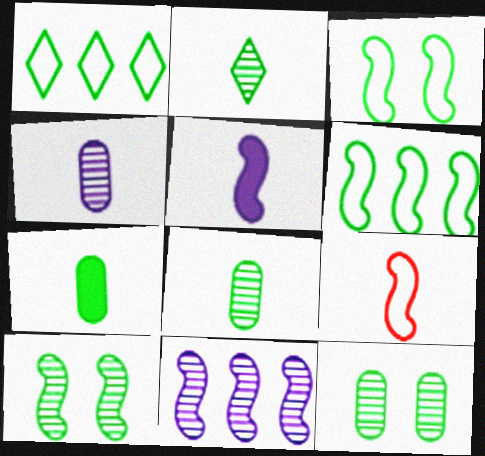[[1, 7, 10]]